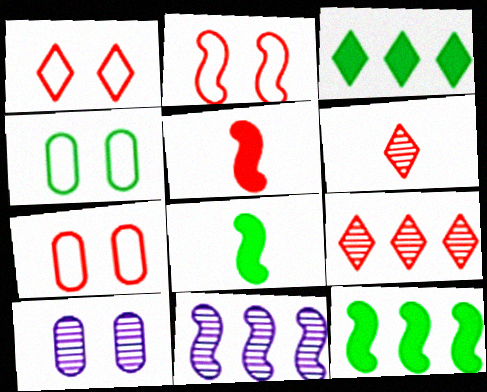[[1, 2, 7], 
[2, 8, 11], 
[5, 7, 9]]